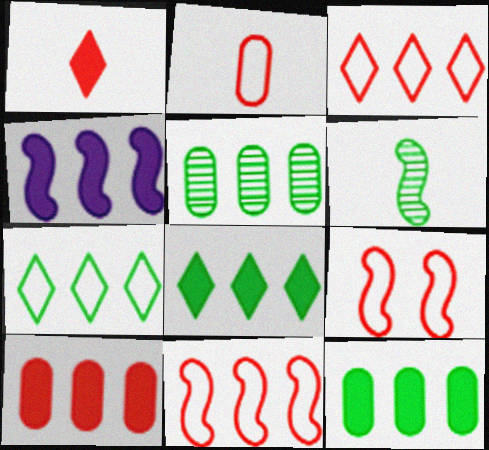[[2, 3, 9], 
[3, 4, 5], 
[4, 6, 9], 
[4, 8, 10]]